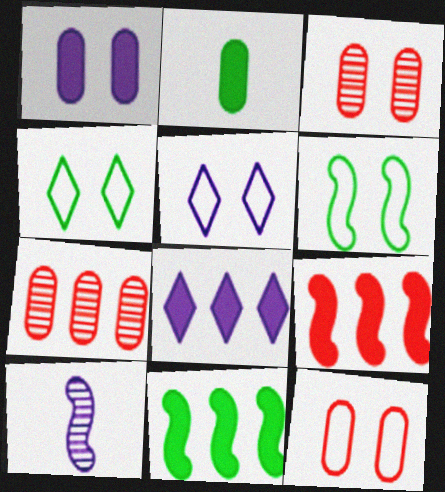[[5, 6, 12], 
[6, 9, 10]]